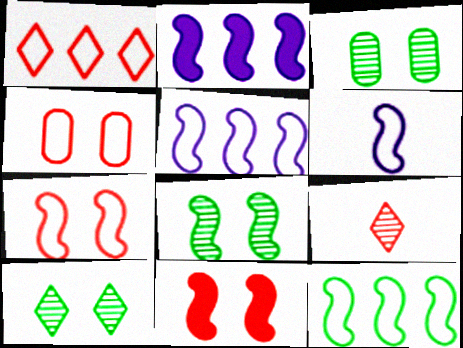[[3, 8, 10], 
[6, 7, 12]]